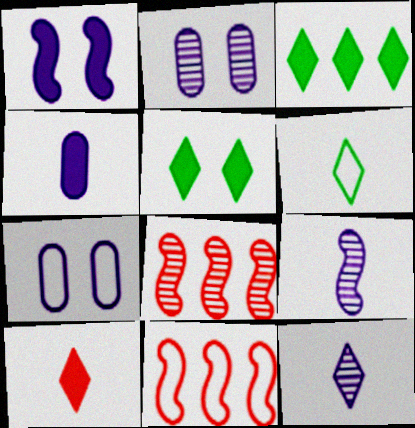[[6, 7, 11], 
[6, 10, 12]]